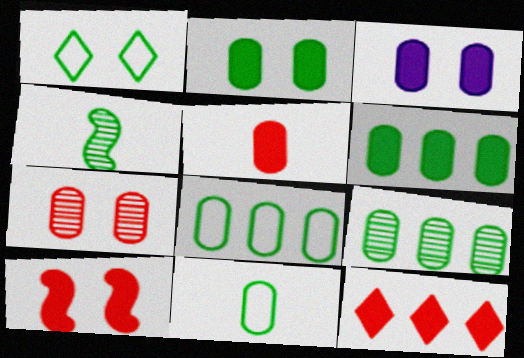[[1, 4, 6], 
[2, 9, 11], 
[3, 5, 6], 
[5, 10, 12], 
[6, 8, 9]]